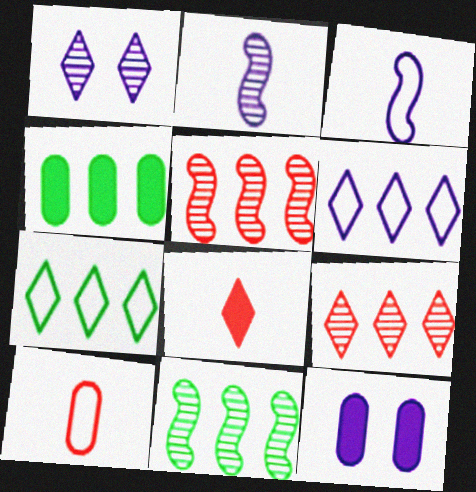[[1, 7, 8], 
[2, 6, 12], 
[4, 5, 6], 
[4, 7, 11]]